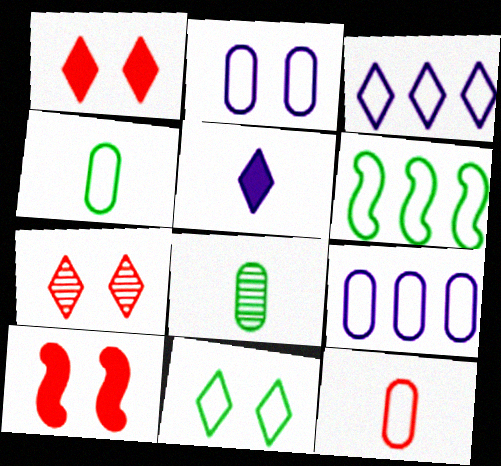[[3, 8, 10], 
[4, 6, 11]]